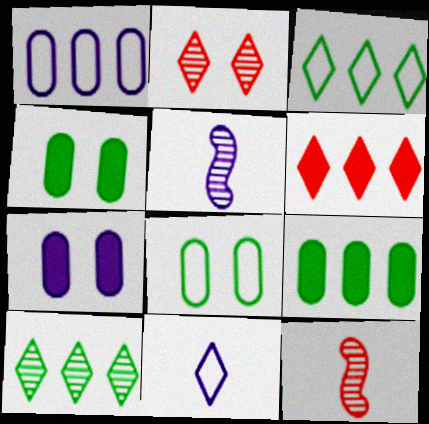[[3, 7, 12], 
[5, 6, 8]]